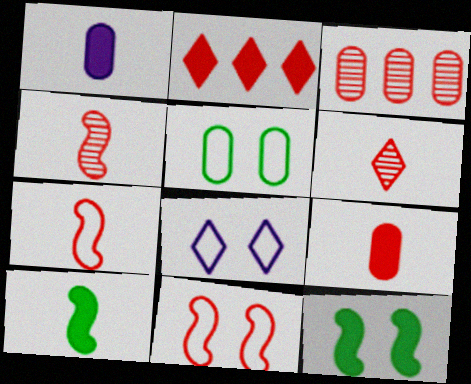[[1, 2, 12], 
[1, 3, 5], 
[3, 8, 10], 
[5, 8, 11], 
[6, 7, 9]]